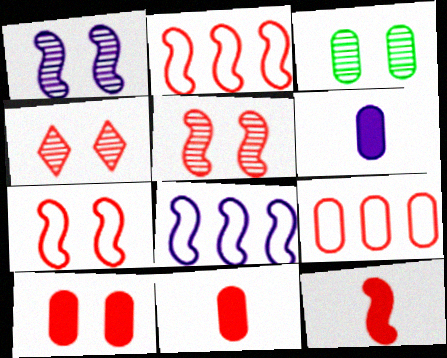[[1, 3, 4], 
[2, 4, 11], 
[2, 5, 12], 
[3, 6, 9], 
[4, 7, 10], 
[4, 9, 12]]